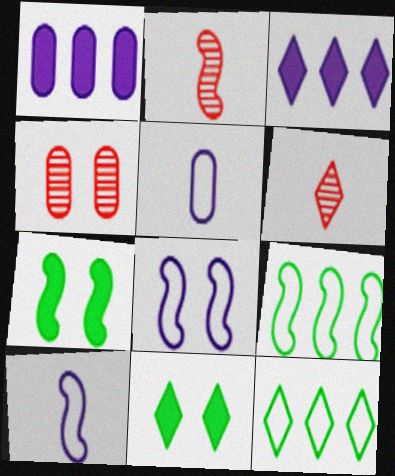[[4, 8, 11]]